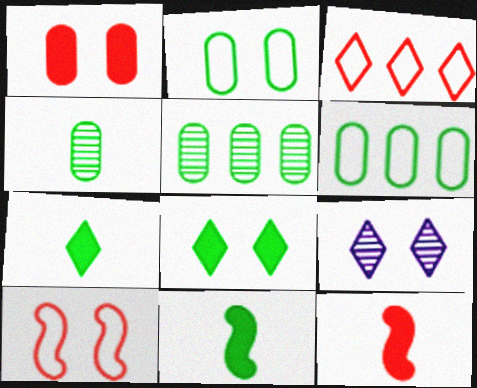[[3, 7, 9], 
[6, 9, 12]]